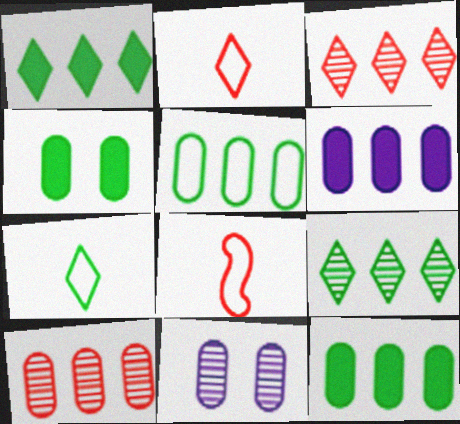[[1, 8, 11], 
[5, 6, 10]]